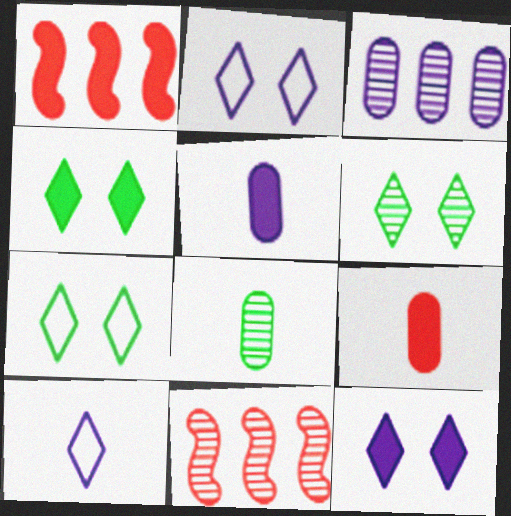[[1, 2, 8], 
[1, 4, 5], 
[4, 6, 7], 
[5, 7, 11]]